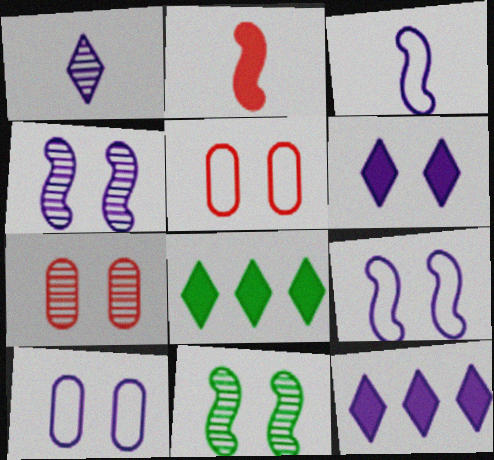[[3, 7, 8], 
[4, 6, 10], 
[5, 6, 11]]